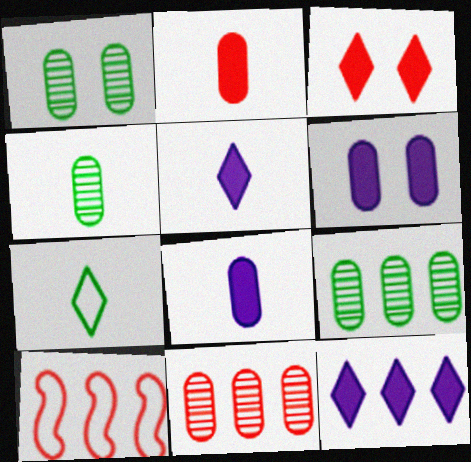[[1, 4, 9], 
[1, 5, 10], 
[9, 10, 12]]